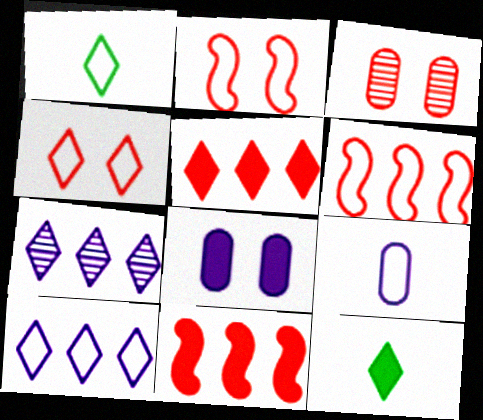[[1, 4, 10], 
[4, 7, 12], 
[8, 11, 12]]